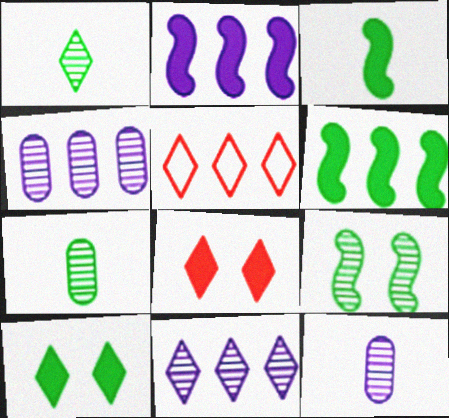[[4, 5, 6]]